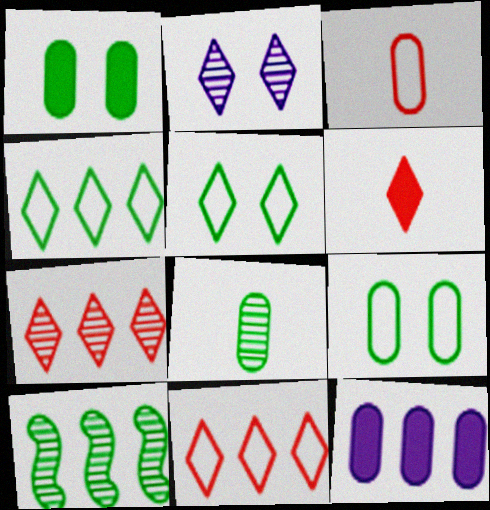[[2, 4, 6], 
[10, 11, 12]]